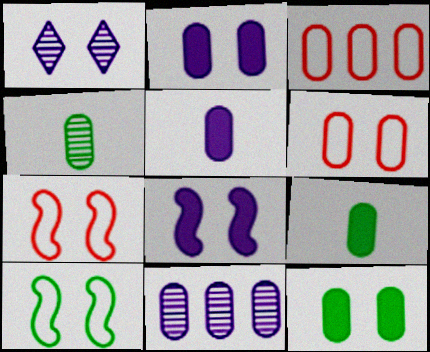[[1, 7, 12], 
[2, 3, 4], 
[6, 9, 11]]